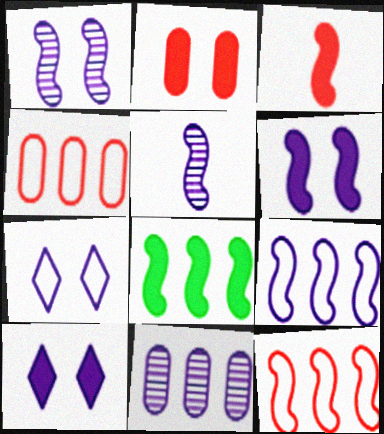[[3, 6, 8], 
[5, 6, 9]]